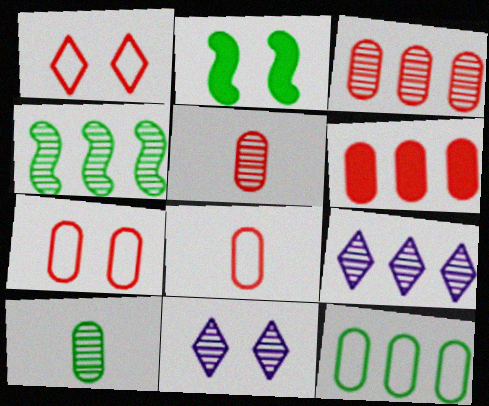[[2, 7, 11], 
[2, 8, 9], 
[3, 4, 9], 
[4, 5, 11], 
[5, 6, 7]]